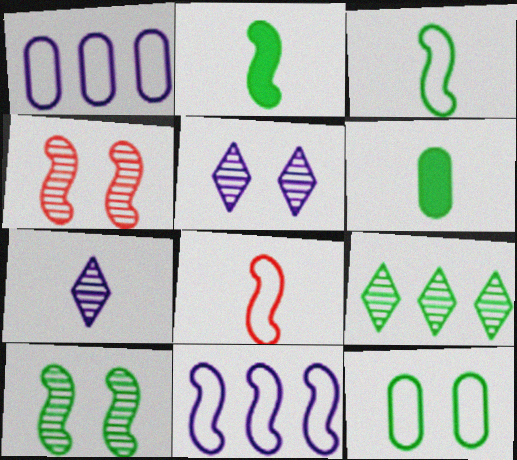[[2, 4, 11], 
[2, 9, 12], 
[6, 7, 8]]